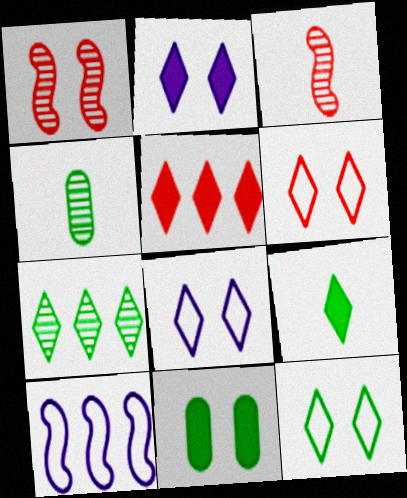[[1, 8, 11], 
[2, 5, 9], 
[6, 8, 12], 
[7, 9, 12]]